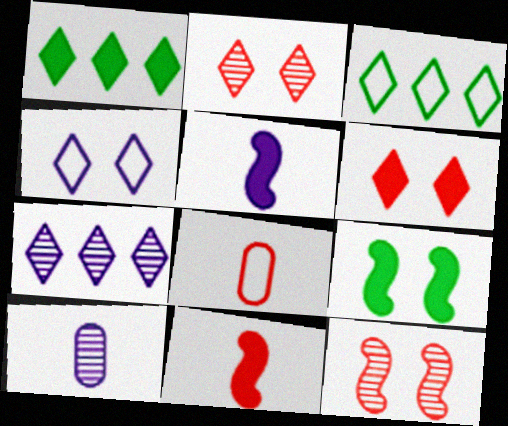[[7, 8, 9]]